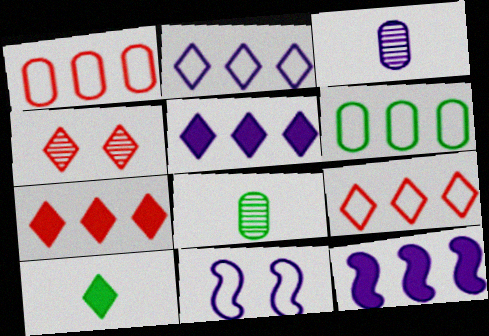[[2, 4, 10], 
[3, 5, 11], 
[7, 8, 11]]